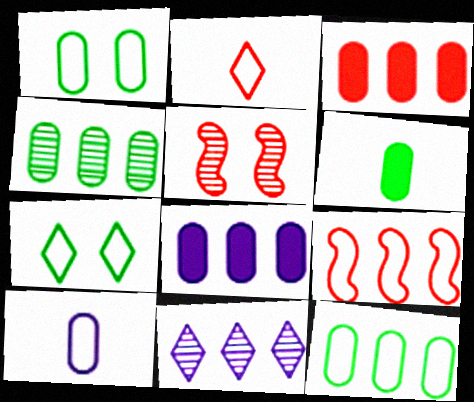[[1, 4, 6], 
[2, 3, 5], 
[7, 9, 10]]